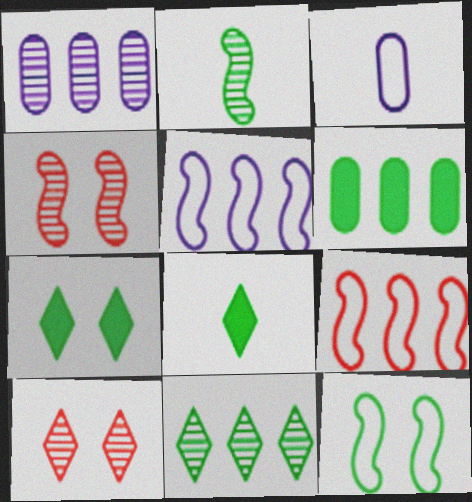[[1, 2, 10]]